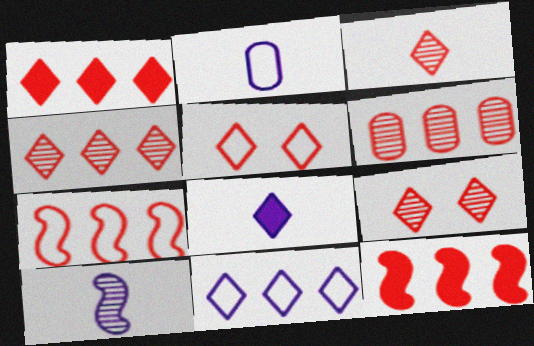[[1, 3, 5], 
[1, 6, 7], 
[2, 8, 10], 
[3, 4, 9]]